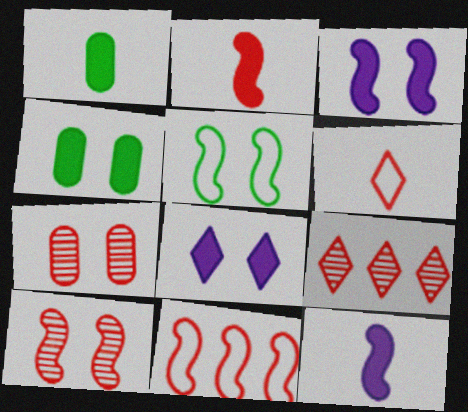[[2, 10, 11], 
[3, 5, 10], 
[5, 7, 8]]